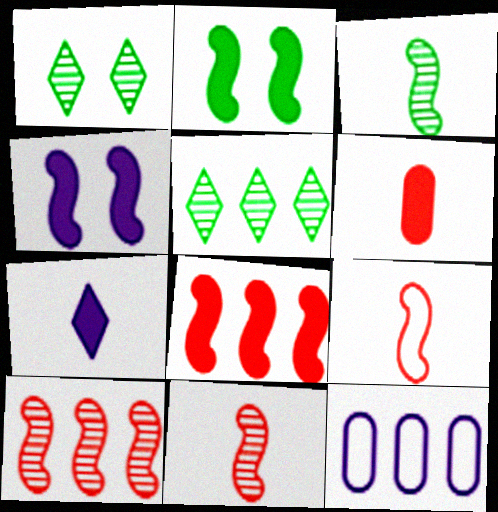[[5, 8, 12]]